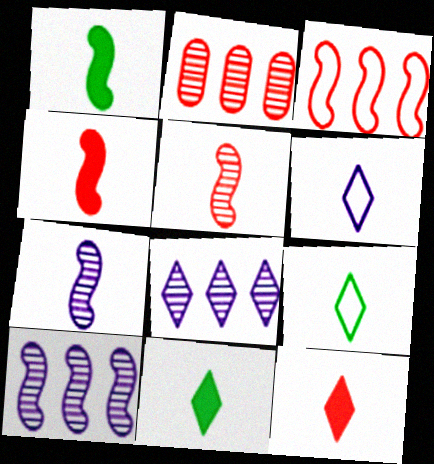[]